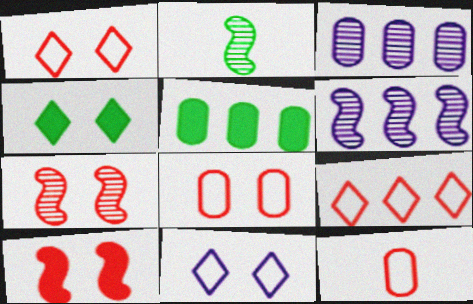[[2, 6, 7], 
[4, 6, 12], 
[5, 6, 9]]